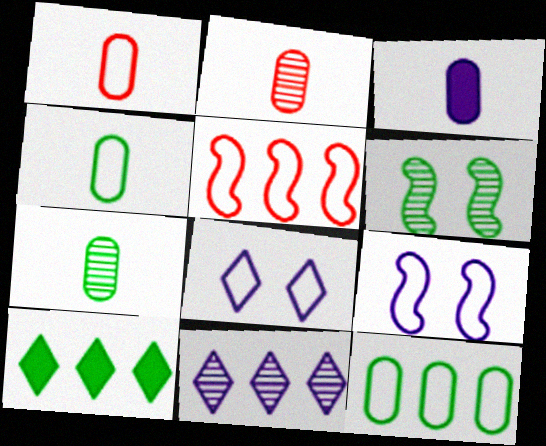[[1, 3, 7], 
[2, 3, 4], 
[2, 6, 11], 
[2, 9, 10], 
[3, 9, 11], 
[4, 5, 8], 
[4, 6, 10]]